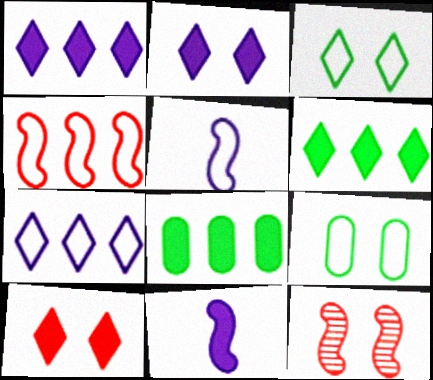[[2, 9, 12], 
[8, 10, 11]]